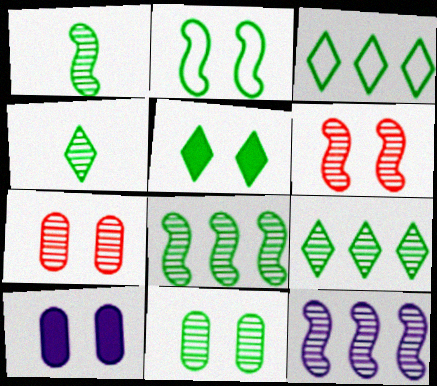[[1, 6, 12], 
[1, 9, 11], 
[2, 5, 11], 
[3, 4, 5], 
[4, 7, 12], 
[4, 8, 11]]